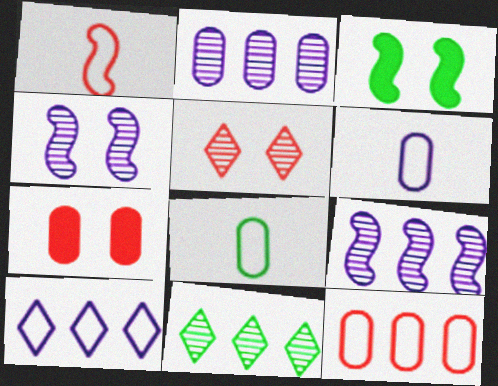[[1, 3, 9], 
[2, 7, 8], 
[3, 8, 11]]